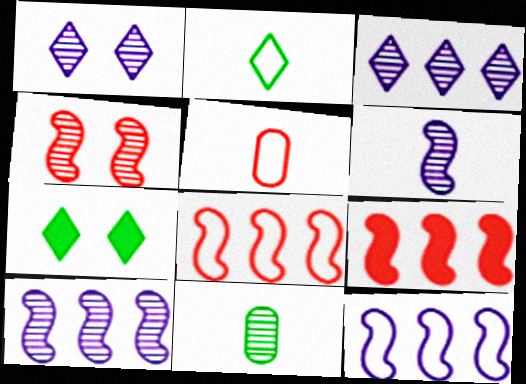[[3, 4, 11], 
[5, 7, 10]]